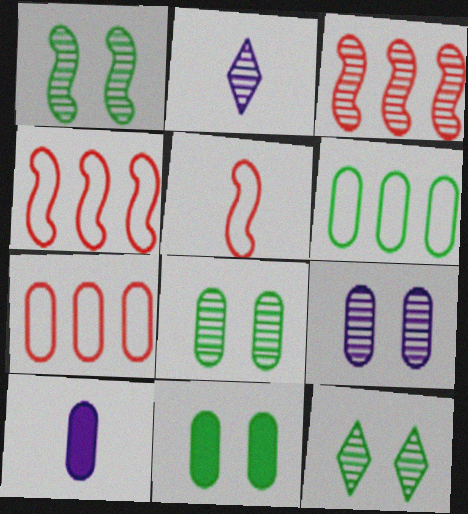[[1, 8, 12], 
[2, 3, 8], 
[2, 4, 11], 
[4, 10, 12], 
[7, 8, 10]]